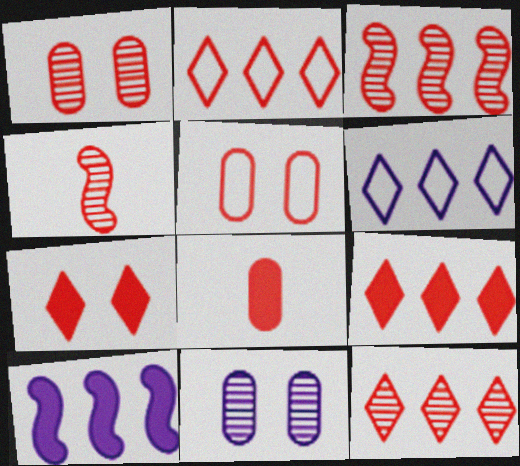[[1, 4, 12], 
[2, 9, 12], 
[4, 5, 9]]